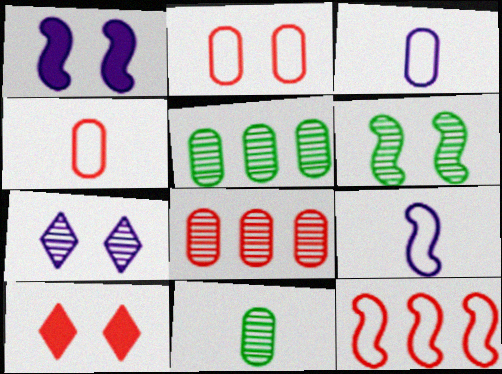[[5, 9, 10]]